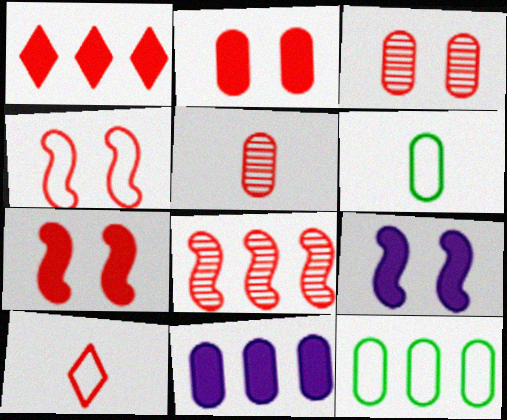[[1, 4, 5], 
[2, 8, 10], 
[3, 6, 11]]